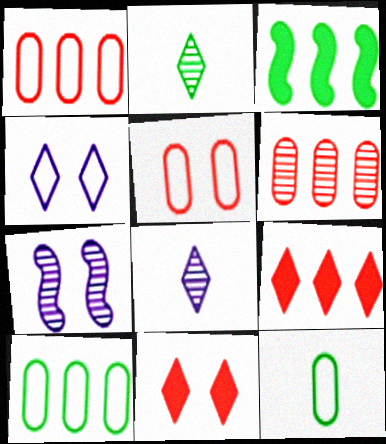[[2, 4, 9], 
[2, 6, 7], 
[3, 5, 8], 
[7, 9, 12]]